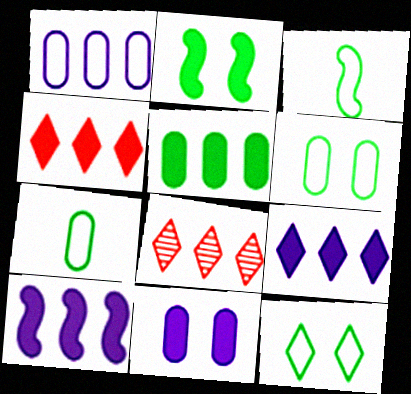[[3, 8, 11], 
[4, 5, 10]]